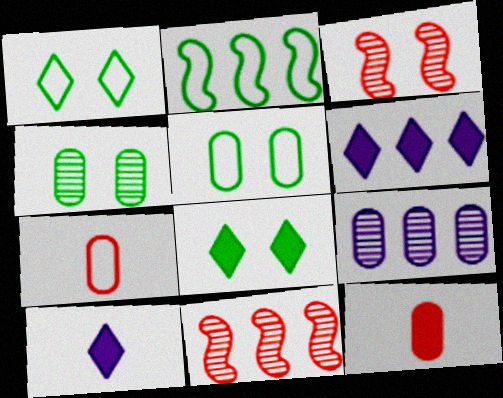[[5, 9, 12], 
[5, 10, 11]]